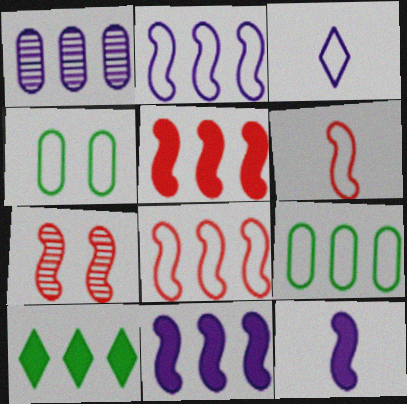[[1, 8, 10], 
[3, 4, 8], 
[5, 6, 7]]